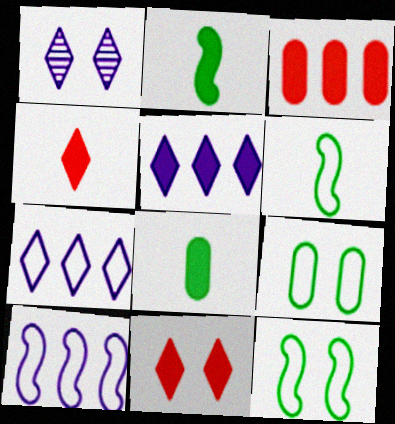[[1, 3, 6]]